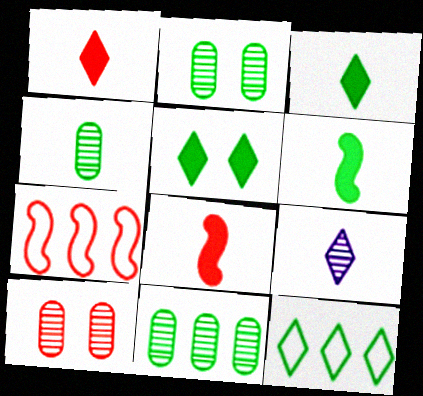[[1, 7, 10], 
[2, 4, 11], 
[2, 6, 12]]